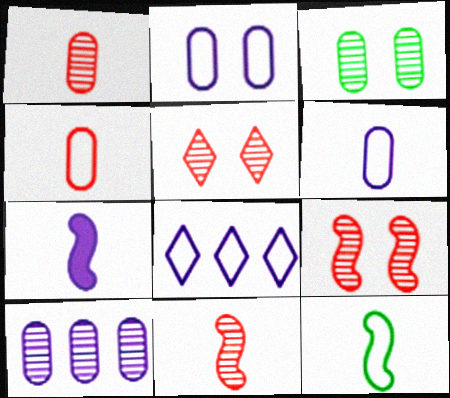[[1, 3, 10], 
[7, 11, 12]]